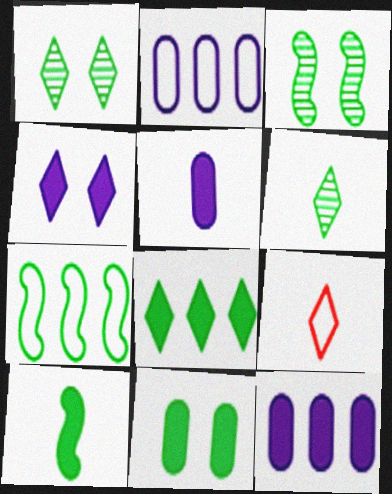[[3, 7, 10], 
[3, 9, 12], 
[6, 7, 11], 
[8, 10, 11]]